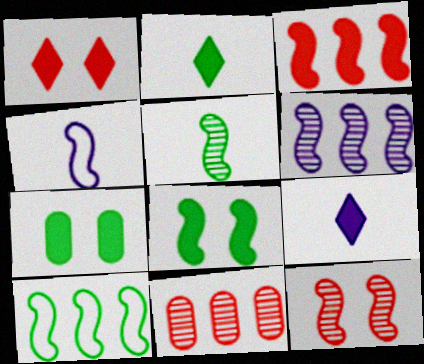[[3, 6, 10], 
[3, 7, 9], 
[5, 6, 12], 
[5, 8, 10]]